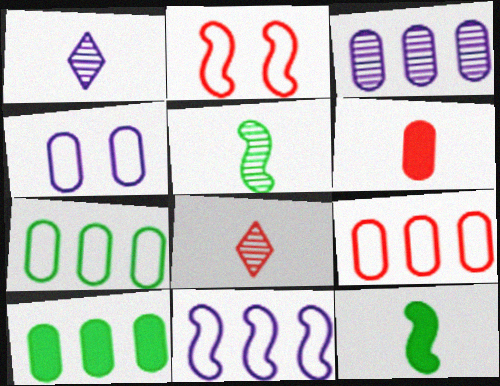[[1, 2, 10], 
[3, 9, 10]]